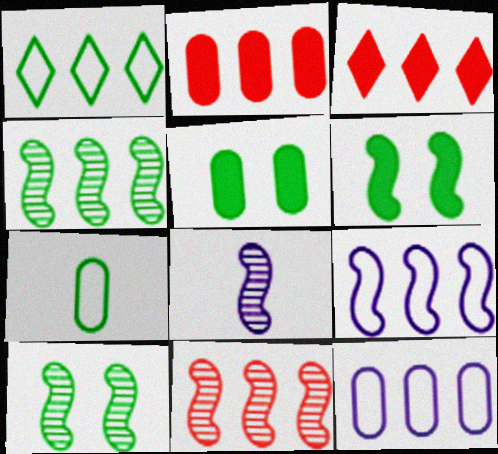[[3, 4, 12], 
[8, 10, 11]]